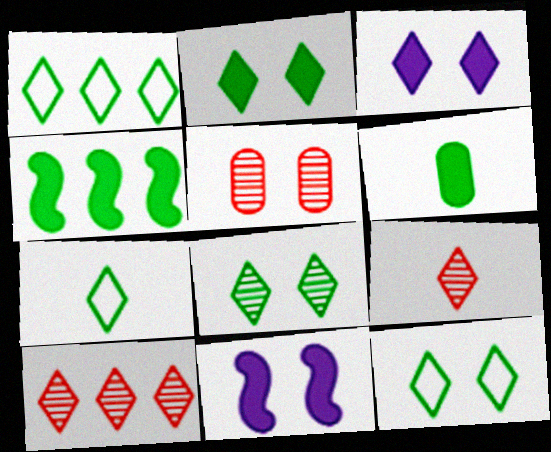[[1, 3, 9], 
[1, 7, 12], 
[2, 4, 6], 
[2, 8, 12], 
[3, 7, 10], 
[5, 11, 12]]